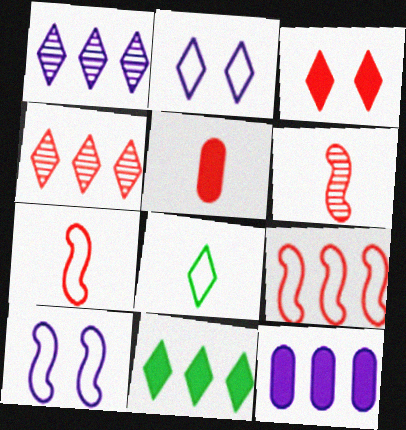[[1, 3, 8]]